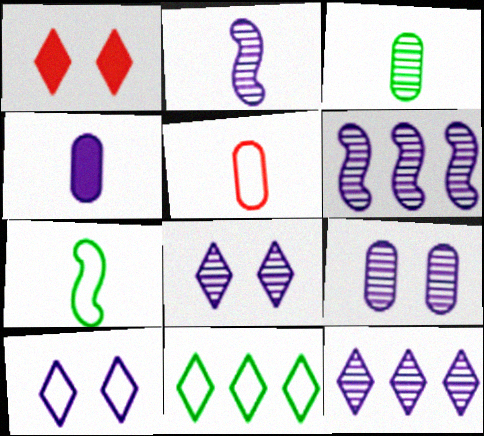[[2, 9, 12], 
[3, 4, 5], 
[4, 6, 10]]